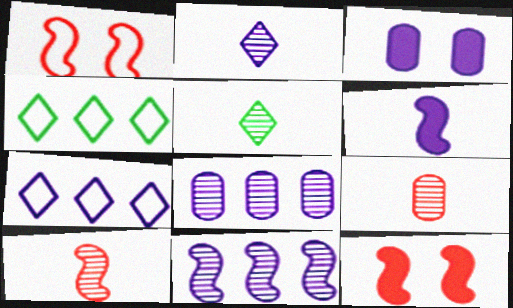[[3, 4, 10]]